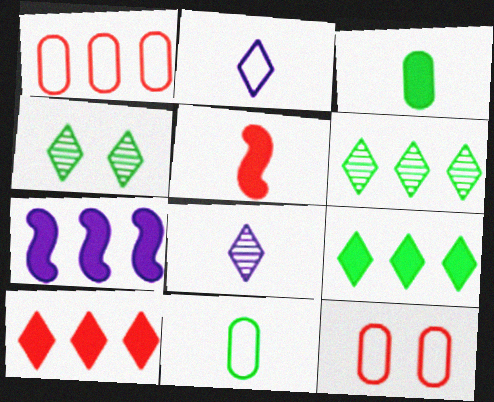[[1, 6, 7], 
[2, 4, 10], 
[5, 8, 11]]